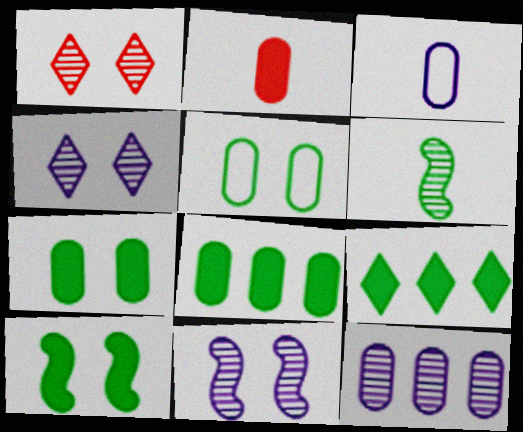[[1, 6, 12], 
[2, 5, 12], 
[5, 6, 9]]